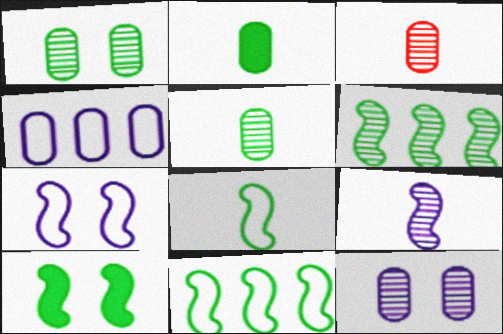[[6, 8, 10]]